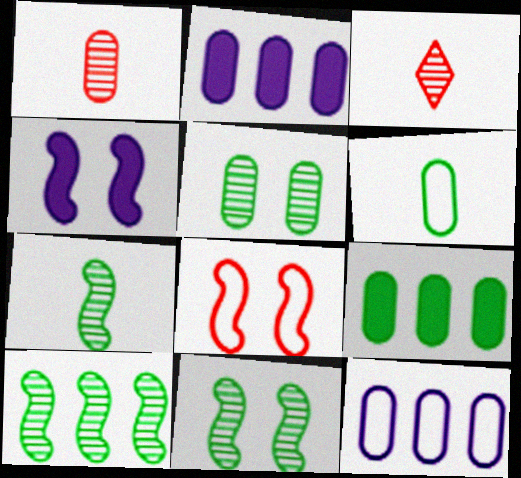[[4, 8, 11], 
[5, 6, 9], 
[7, 10, 11]]